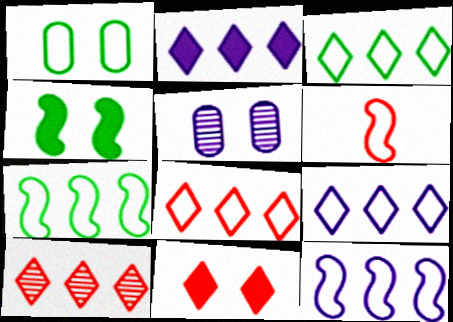[[1, 6, 9], 
[2, 3, 10], 
[3, 8, 9]]